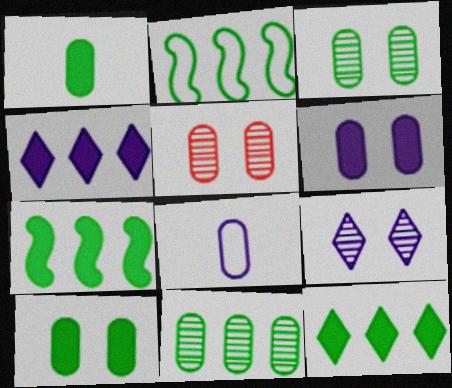[[2, 11, 12]]